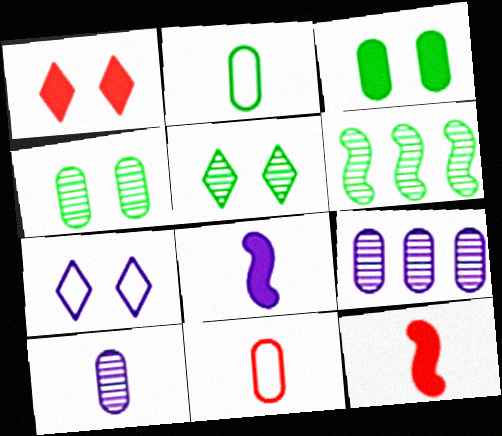[[1, 5, 7], 
[3, 9, 11], 
[7, 8, 9]]